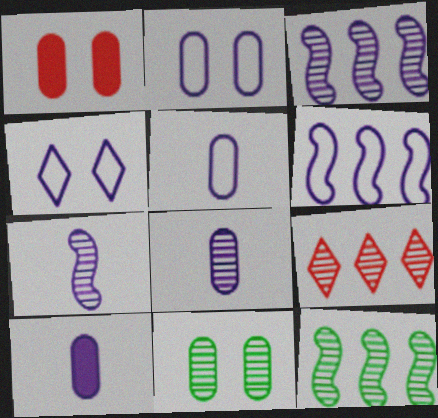[[1, 2, 11], 
[3, 4, 10], 
[4, 5, 6], 
[5, 8, 10], 
[7, 9, 11]]